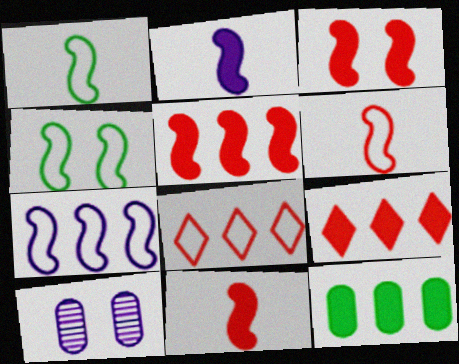[[1, 9, 10], 
[3, 5, 11], 
[4, 6, 7]]